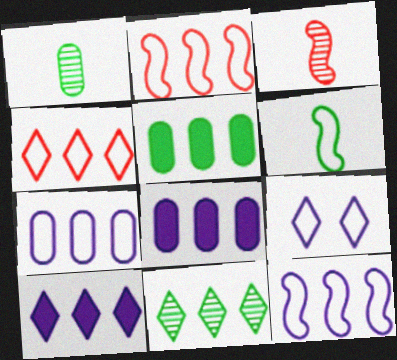[[2, 8, 11], 
[3, 5, 9], 
[4, 10, 11]]